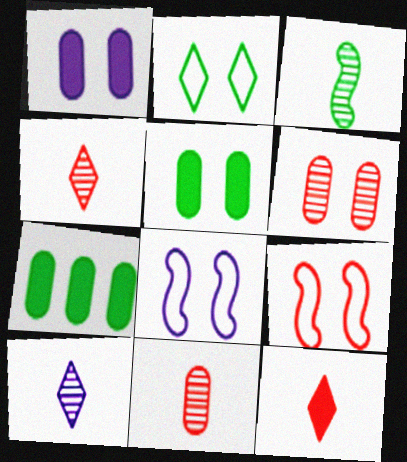[[2, 3, 7], 
[3, 10, 11], 
[4, 7, 8], 
[7, 9, 10]]